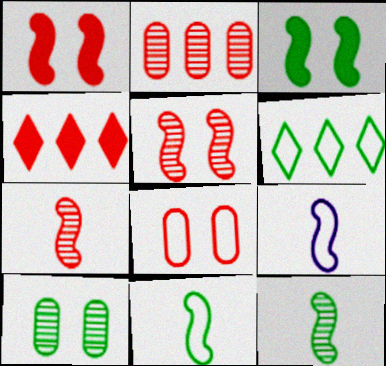[[4, 7, 8], 
[4, 9, 10], 
[6, 8, 9]]